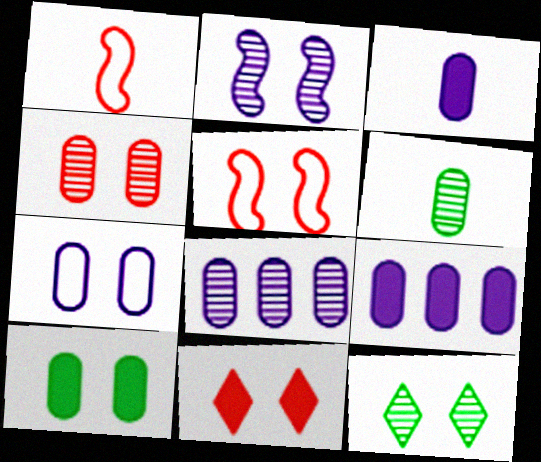[[1, 9, 12], 
[2, 4, 12], 
[3, 7, 8], 
[4, 5, 11], 
[4, 6, 8], 
[4, 7, 10]]